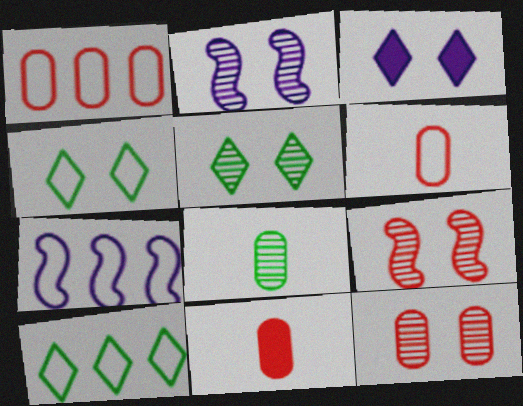[[1, 7, 10], 
[1, 11, 12], 
[2, 5, 12], 
[2, 10, 11], 
[4, 6, 7], 
[5, 7, 11]]